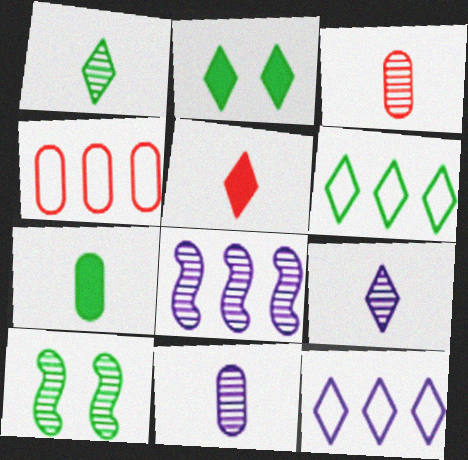[[1, 2, 6], 
[6, 7, 10]]